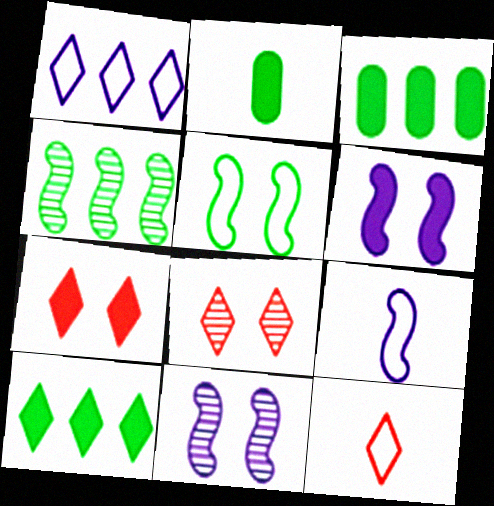[[3, 8, 9], 
[3, 11, 12]]